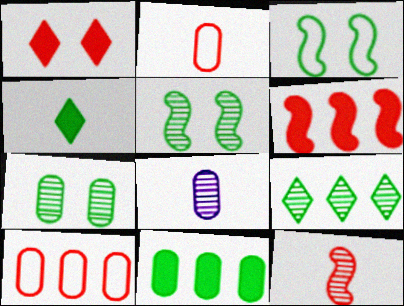[[1, 10, 12]]